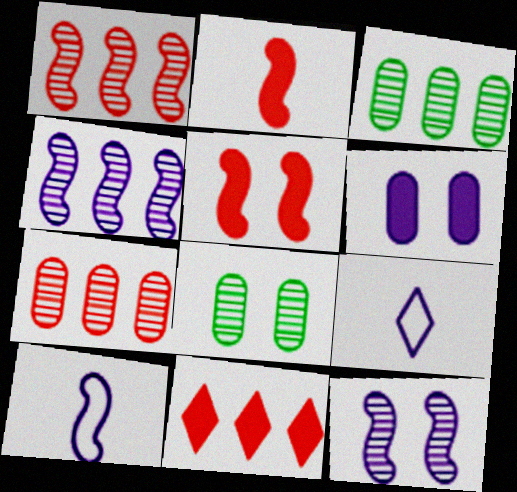[[3, 5, 9], 
[4, 6, 9], 
[8, 10, 11]]